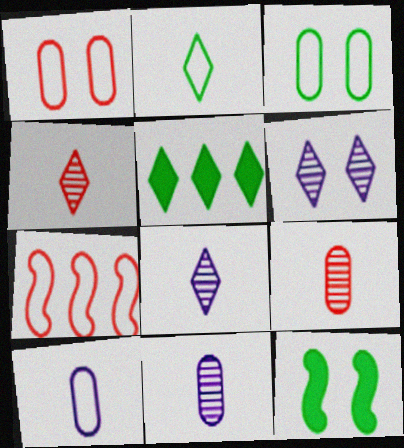[[1, 6, 12]]